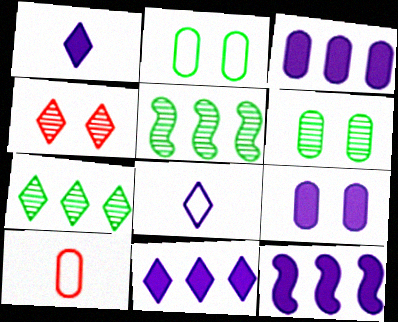[[1, 9, 12], 
[3, 6, 10], 
[3, 11, 12]]